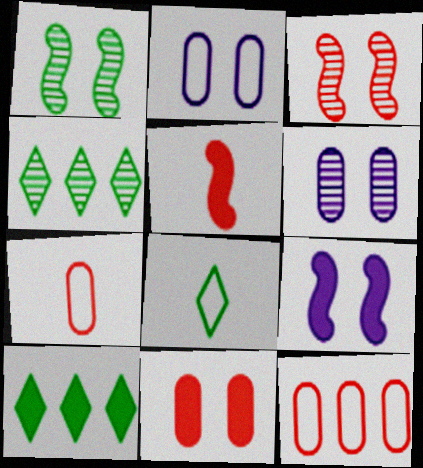[[2, 4, 5], 
[4, 7, 9]]